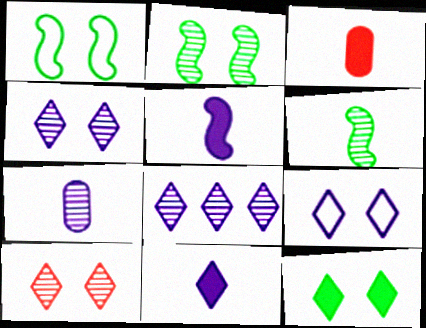[[1, 3, 8], 
[8, 9, 11], 
[9, 10, 12]]